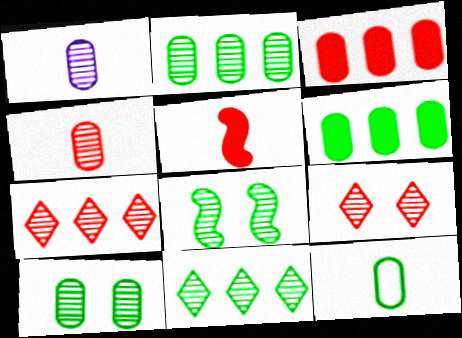[[1, 7, 8], 
[6, 10, 12]]